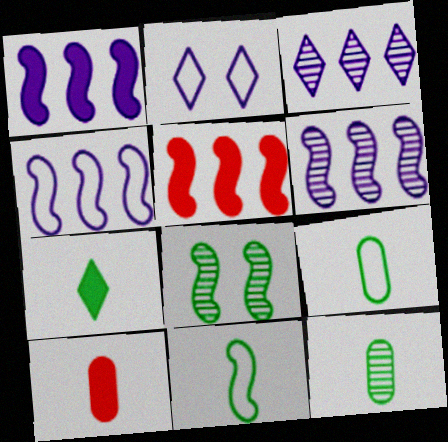[[1, 4, 6], 
[2, 5, 12], 
[7, 11, 12]]